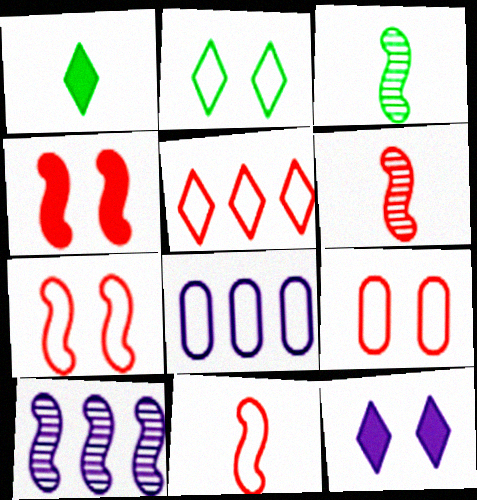[[1, 9, 10], 
[2, 8, 11], 
[5, 9, 11]]